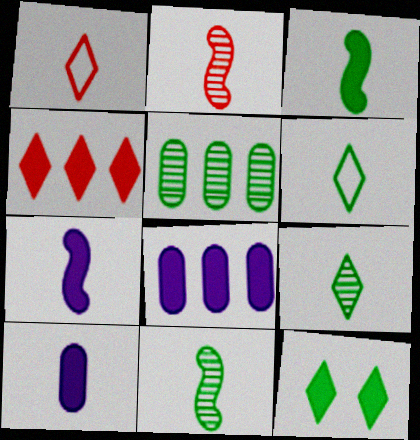[[1, 10, 11], 
[2, 6, 10]]